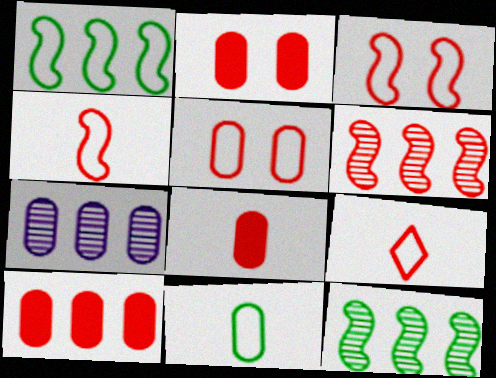[[2, 6, 9], 
[2, 7, 11], 
[2, 8, 10]]